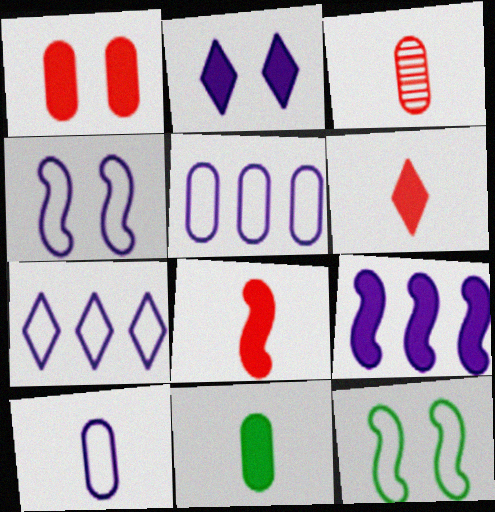[[3, 10, 11], 
[4, 7, 10]]